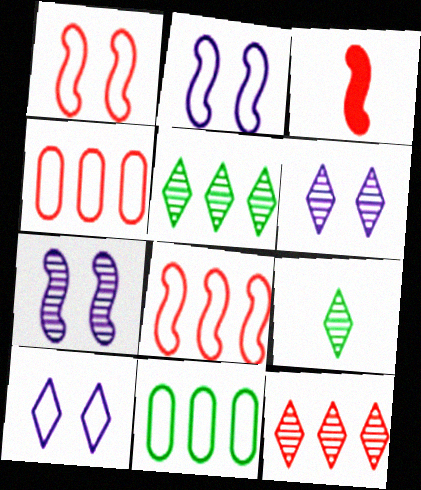[[3, 6, 11], 
[6, 9, 12]]